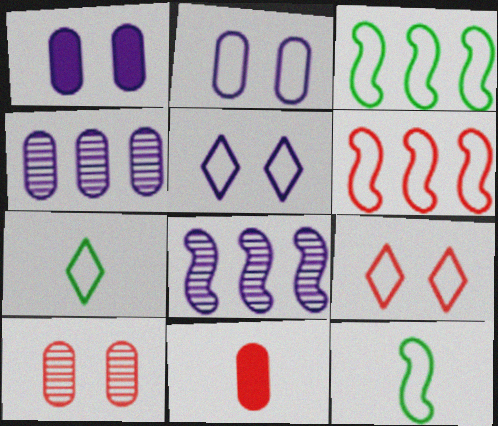[[2, 6, 7]]